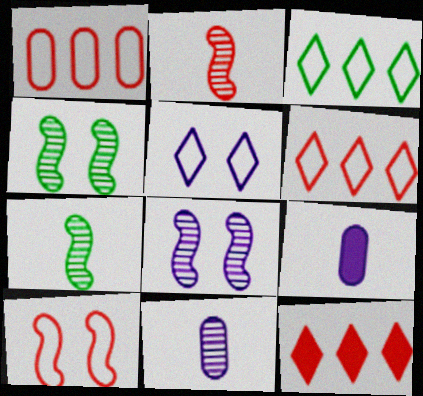[[4, 6, 9]]